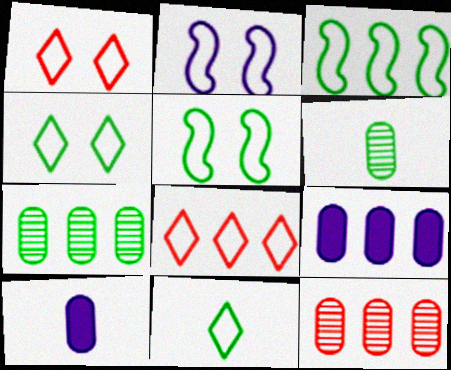[]